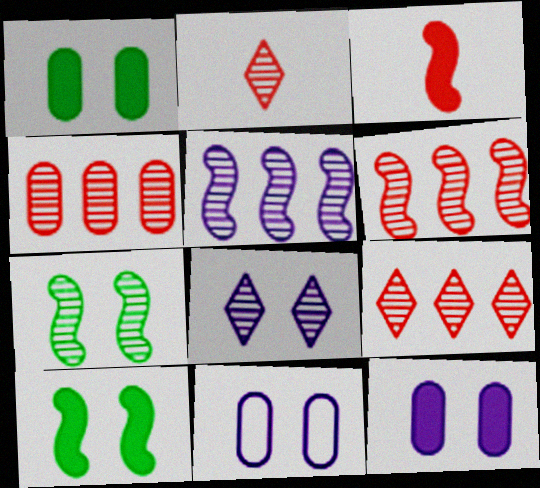[[4, 6, 9]]